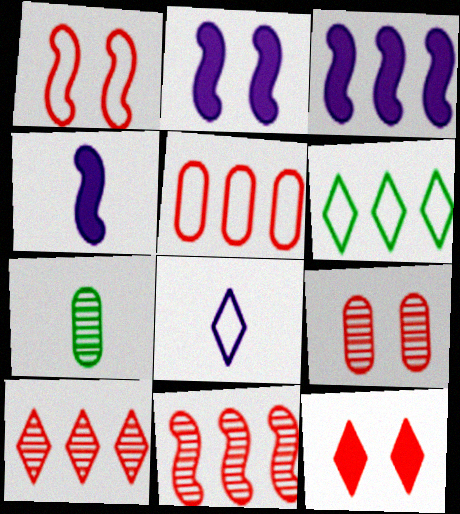[[1, 9, 12], 
[2, 3, 4], 
[4, 6, 9]]